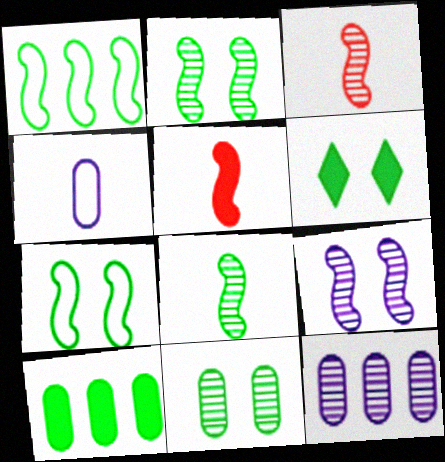[[1, 5, 9], 
[6, 7, 11]]